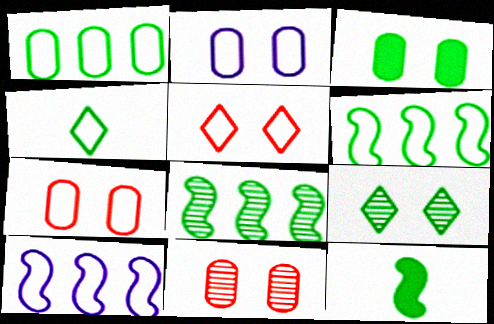[[1, 9, 12], 
[2, 3, 11], 
[3, 4, 8], 
[4, 7, 10]]